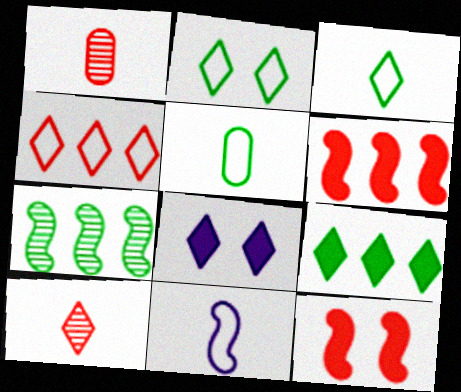[[1, 4, 12], 
[7, 11, 12]]